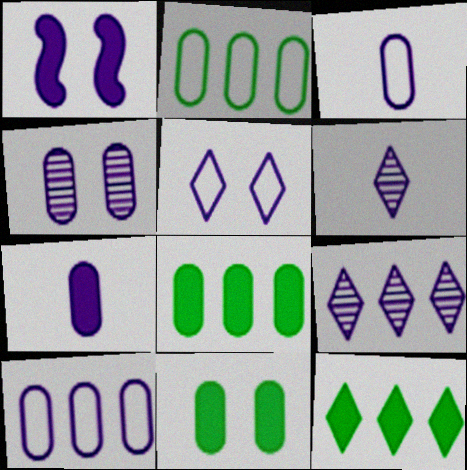[[1, 3, 9], 
[1, 4, 5], 
[1, 6, 10], 
[4, 7, 10]]